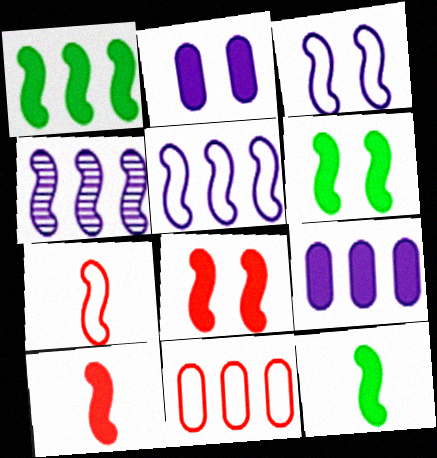[[1, 6, 12], 
[4, 6, 7]]